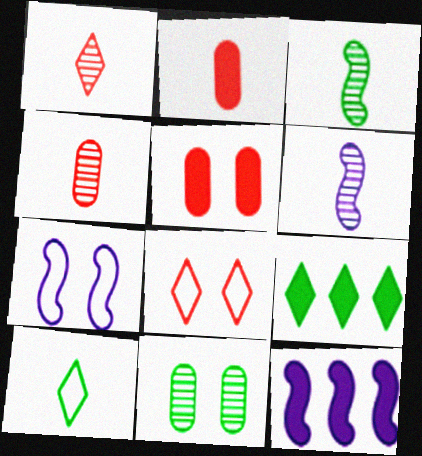[[2, 6, 10], 
[4, 7, 9], 
[6, 7, 12]]